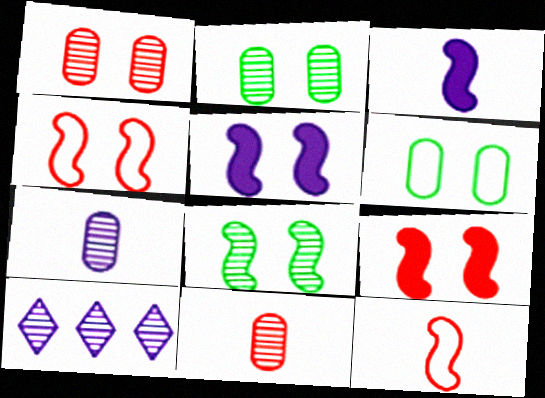[[4, 5, 8], 
[8, 10, 11]]